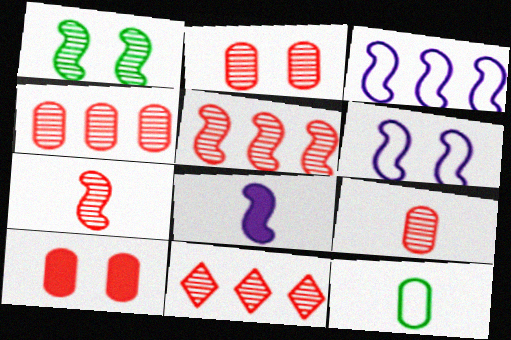[[2, 4, 9], 
[2, 7, 11], 
[4, 5, 11]]